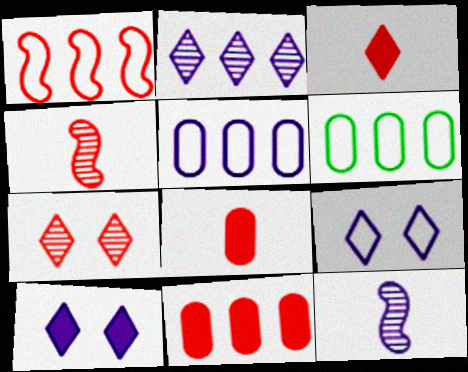[[1, 7, 8], 
[4, 6, 10], 
[5, 10, 12]]